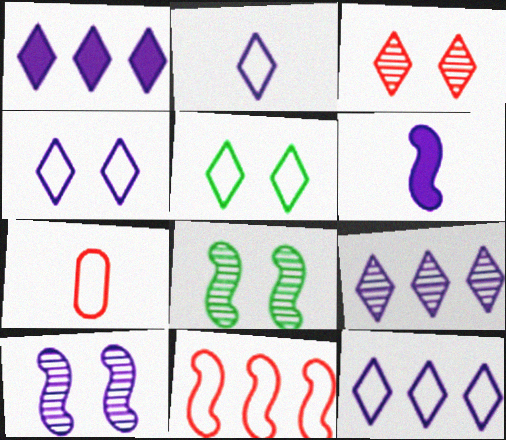[[1, 7, 8], 
[1, 9, 12], 
[2, 4, 12], 
[6, 8, 11]]